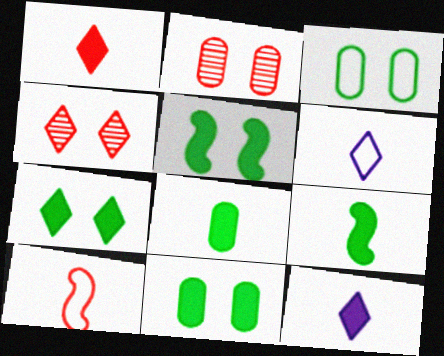[[5, 7, 11]]